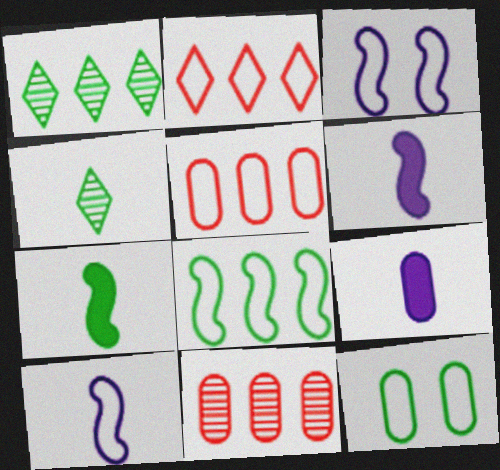[[1, 7, 12], 
[2, 10, 12], 
[9, 11, 12]]